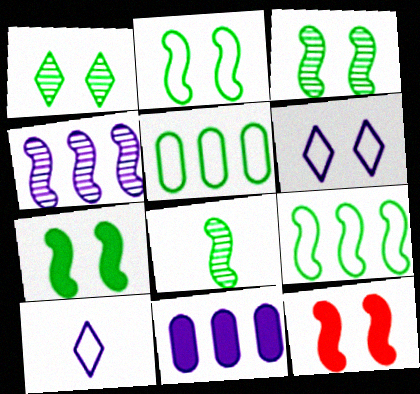[[2, 3, 7], 
[7, 8, 9]]